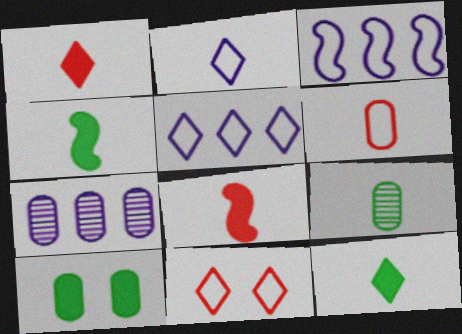[[2, 8, 9], 
[4, 7, 11], 
[6, 7, 10]]